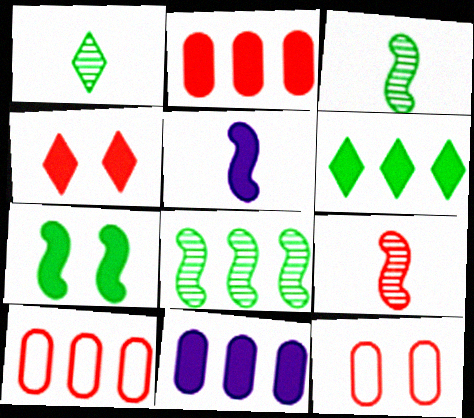[[4, 9, 10]]